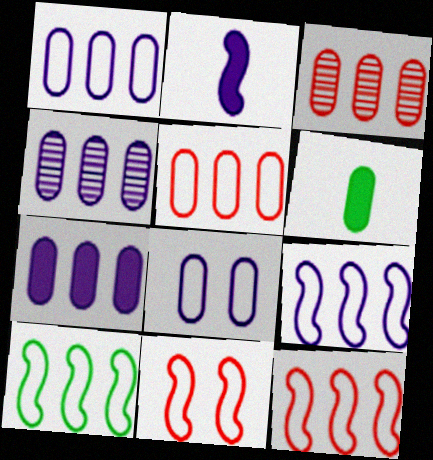[[1, 4, 7], 
[3, 6, 8], 
[9, 10, 12]]